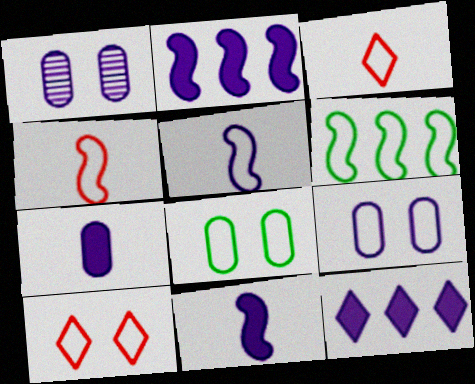[[1, 5, 12], 
[3, 6, 9]]